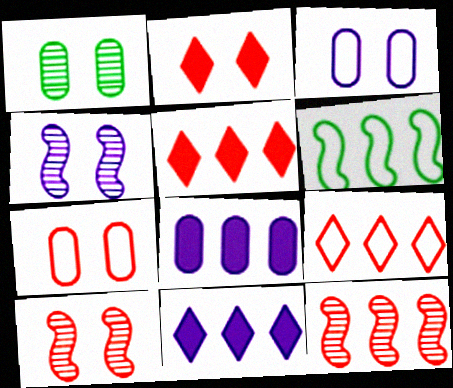[[2, 7, 10]]